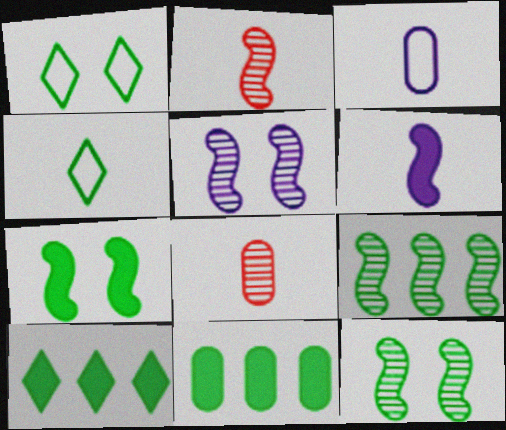[[2, 5, 9], 
[4, 6, 8], 
[4, 11, 12]]